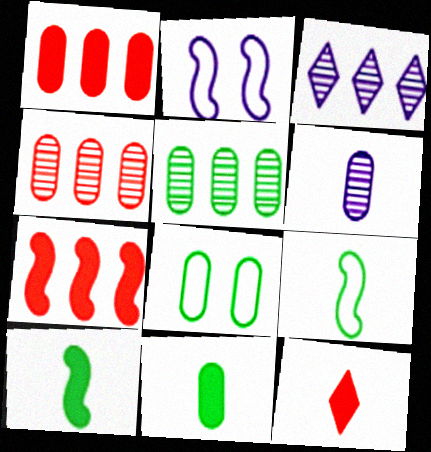[[1, 6, 8], 
[2, 5, 12], 
[5, 8, 11], 
[6, 9, 12]]